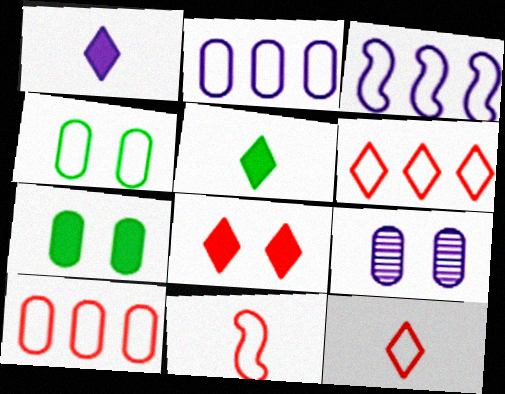[[1, 3, 9], 
[3, 4, 12]]